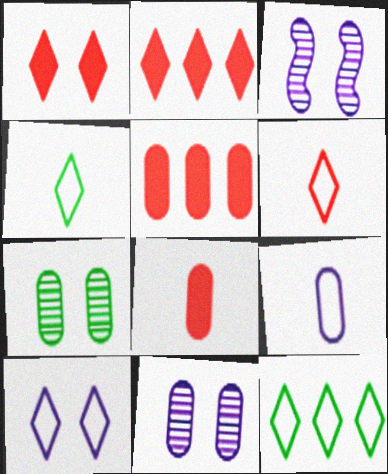[[3, 4, 5], 
[3, 8, 12], 
[5, 7, 9], 
[6, 10, 12]]